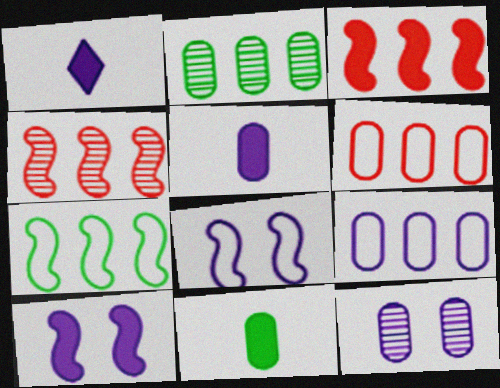[[5, 9, 12], 
[6, 11, 12]]